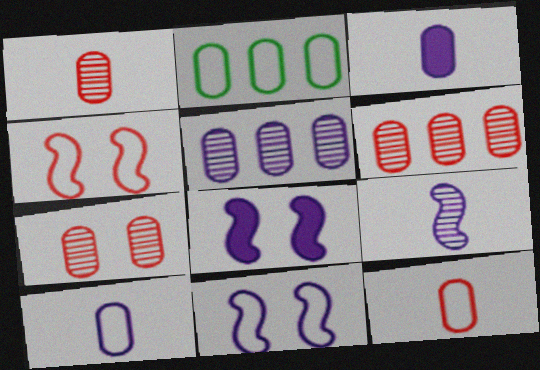[[1, 6, 7], 
[2, 3, 7]]